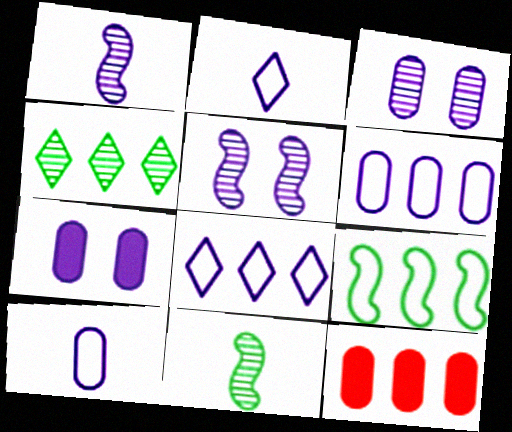[[1, 7, 8]]